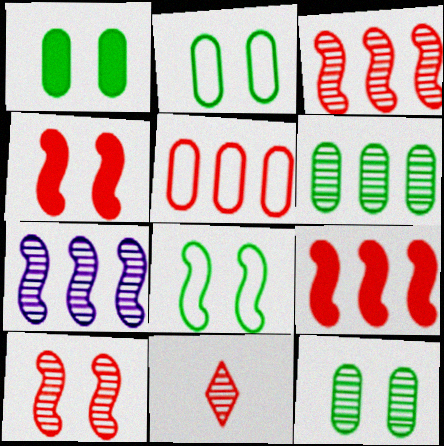[[1, 2, 12], 
[4, 5, 11], 
[7, 11, 12]]